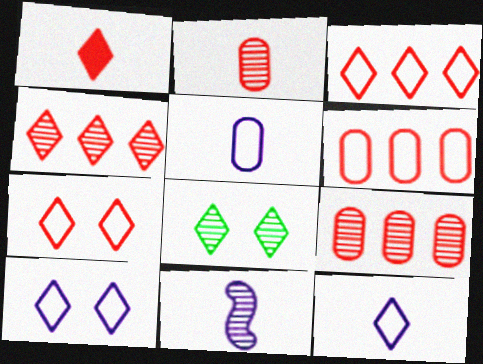[[1, 4, 7], 
[8, 9, 11]]